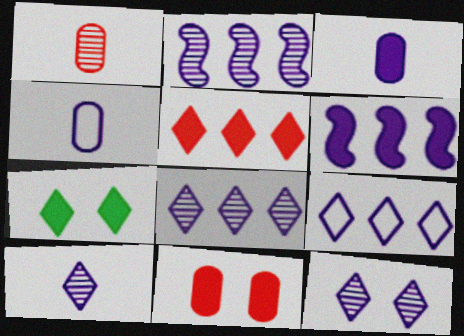[[4, 6, 12], 
[8, 10, 12]]